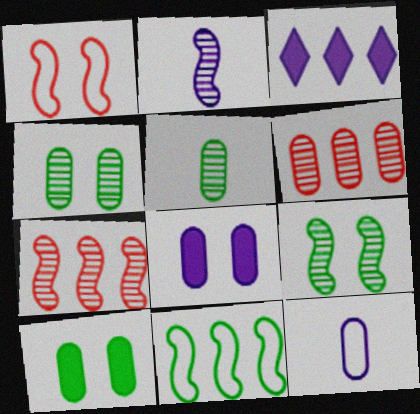[[1, 3, 5], 
[2, 7, 9], 
[3, 6, 11], 
[6, 10, 12]]